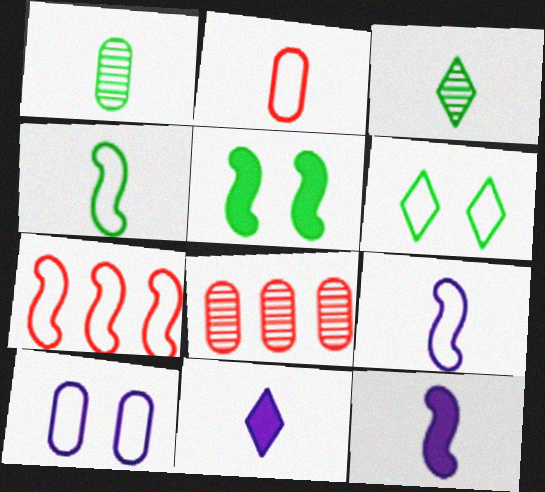[[2, 3, 12], 
[6, 8, 12]]